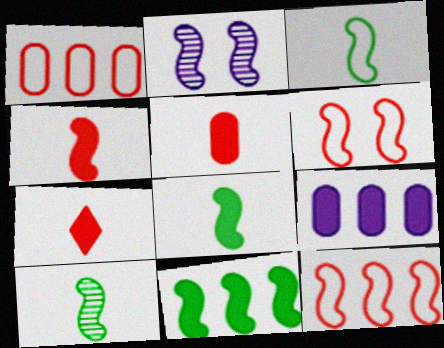[[2, 8, 12], 
[3, 8, 10], 
[4, 5, 7]]